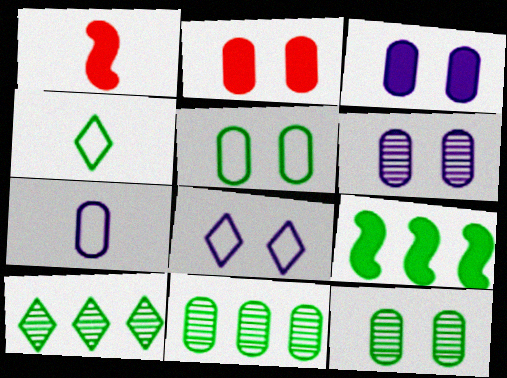[[1, 8, 11], 
[2, 5, 6], 
[2, 7, 11], 
[4, 9, 12]]